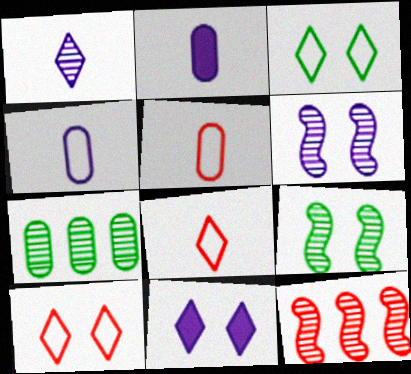[[2, 3, 12]]